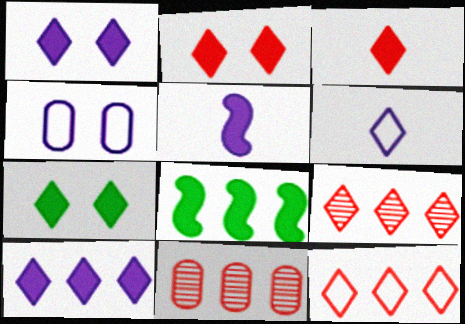[[1, 2, 7], 
[3, 7, 10], 
[6, 7, 9]]